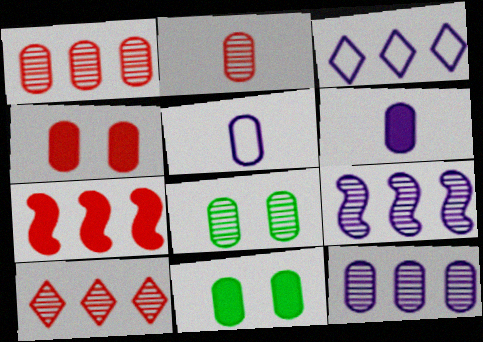[[1, 5, 11], 
[2, 8, 12]]